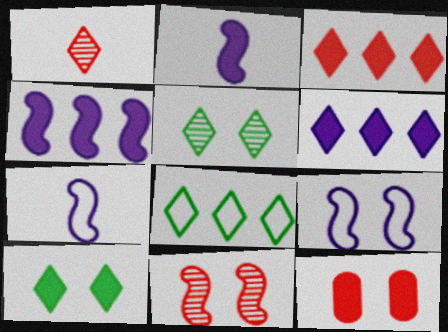[[5, 9, 12]]